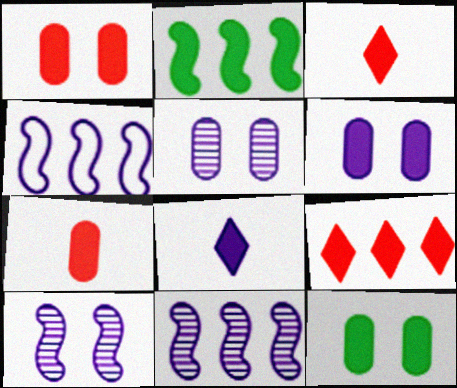[[1, 2, 8], 
[1, 6, 12], 
[2, 3, 6], 
[4, 5, 8]]